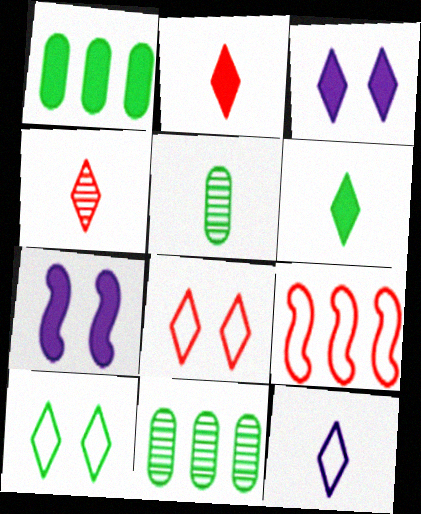[[1, 2, 7], 
[3, 5, 9], 
[4, 6, 12]]